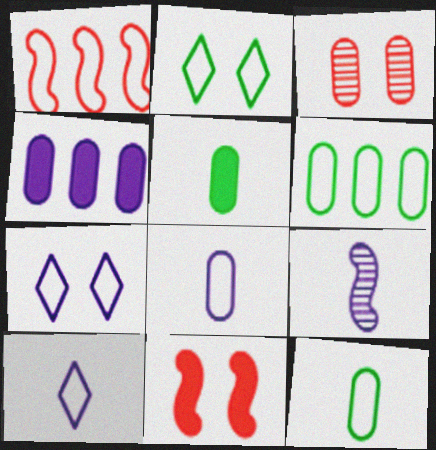[[1, 2, 8], 
[1, 7, 12], 
[3, 4, 12], 
[4, 7, 9]]